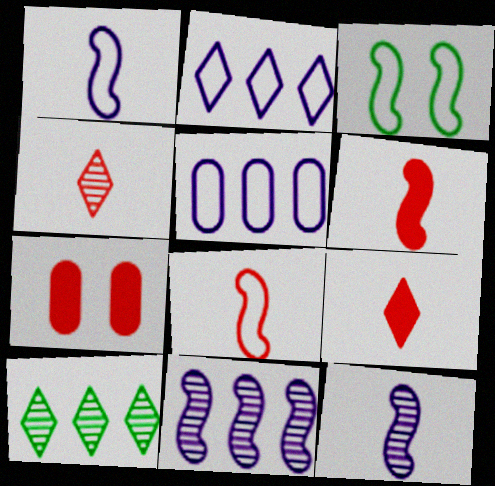[[1, 7, 10], 
[3, 6, 11]]